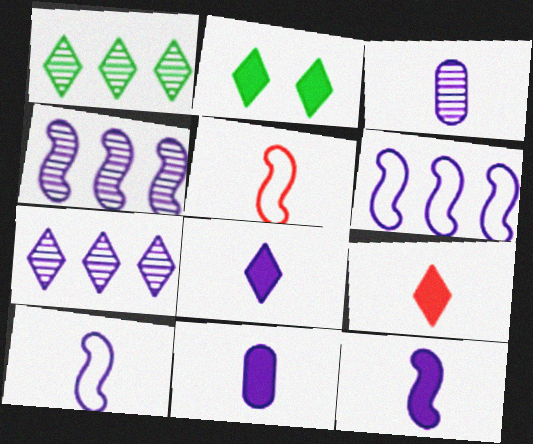[[3, 8, 10], 
[8, 11, 12]]